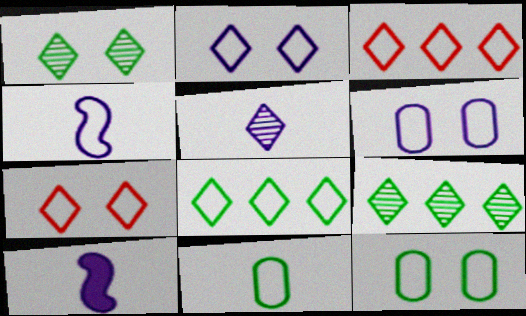[[3, 4, 12]]